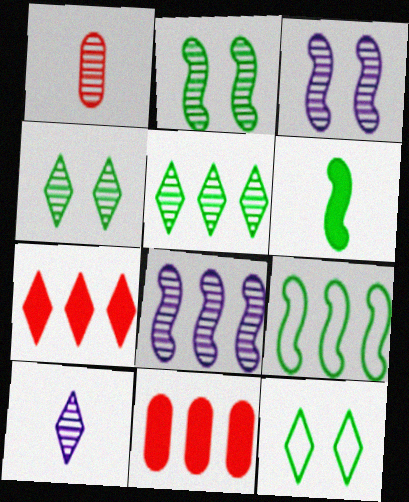[[1, 3, 5], 
[1, 4, 8], 
[2, 6, 9], 
[7, 10, 12]]